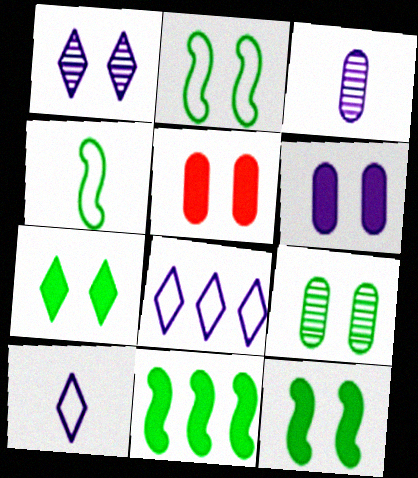[[1, 2, 5], 
[2, 7, 9]]